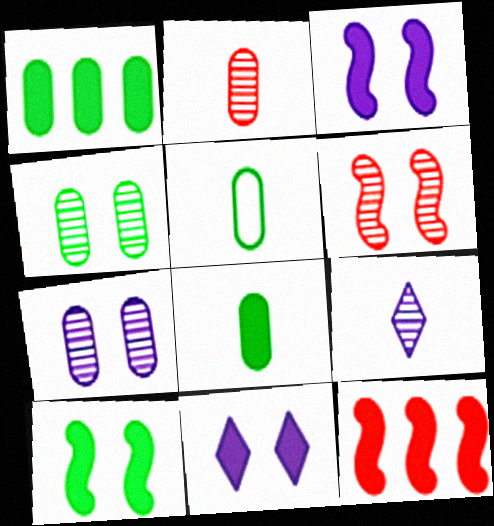[[1, 4, 5], 
[8, 11, 12]]